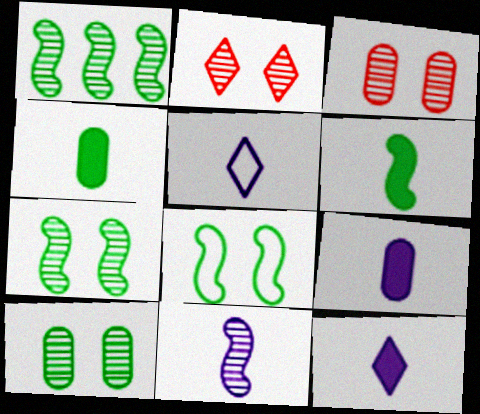[[1, 6, 8], 
[5, 9, 11]]